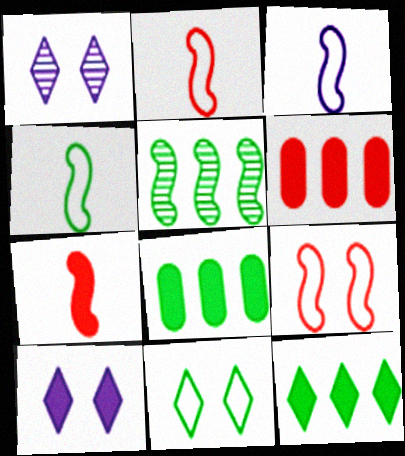[[1, 2, 8], 
[1, 4, 6], 
[2, 3, 4], 
[7, 8, 10]]